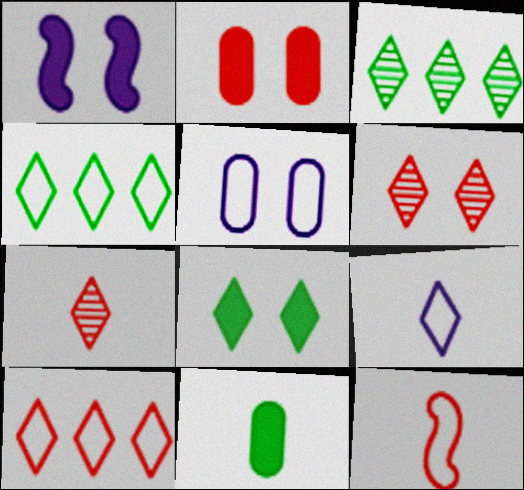[[1, 2, 8], 
[4, 5, 12]]